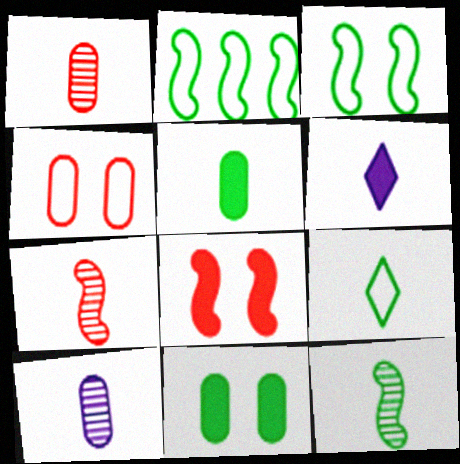[[5, 9, 12]]